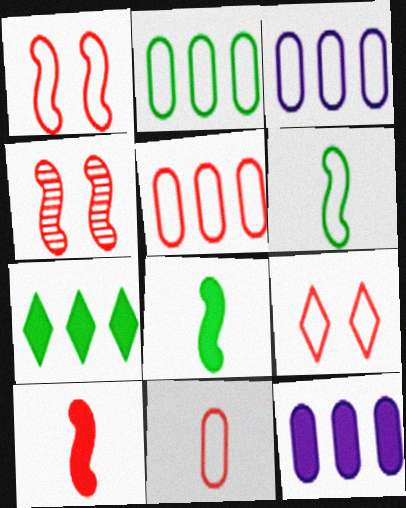[[2, 3, 5], 
[3, 6, 9]]